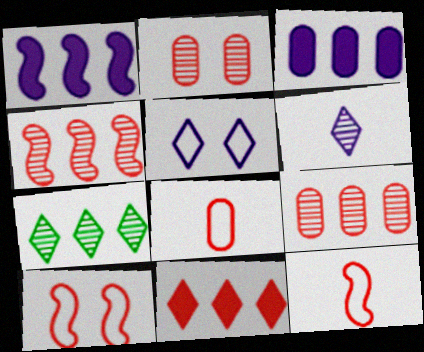[[2, 11, 12]]